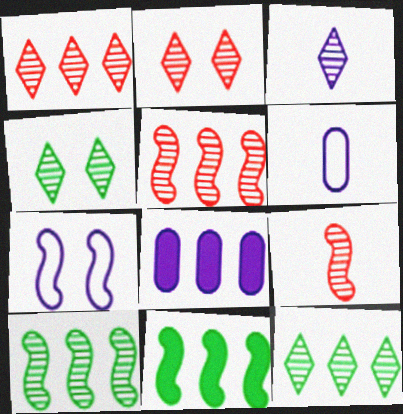[[1, 3, 4], 
[2, 3, 12], 
[2, 6, 11], 
[3, 7, 8], 
[7, 9, 11]]